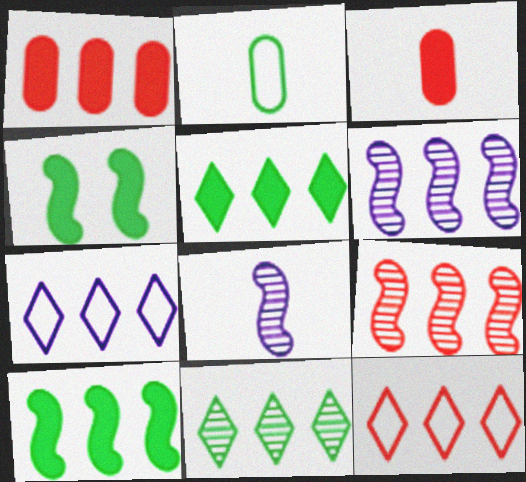[[1, 9, 12], 
[2, 4, 11]]